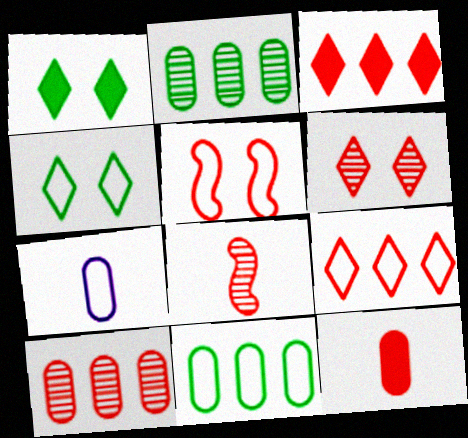[[6, 8, 10]]